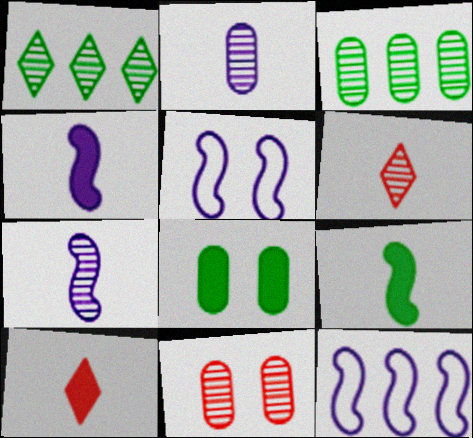[[1, 7, 11], 
[2, 3, 11], 
[3, 5, 10], 
[6, 8, 12]]